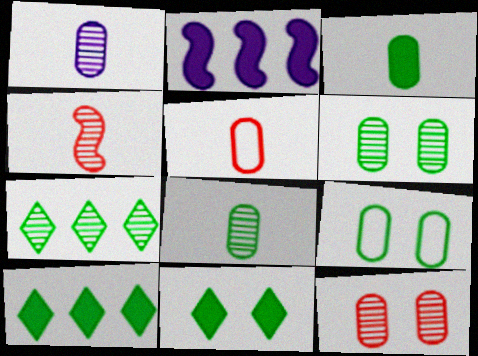[[1, 3, 5]]